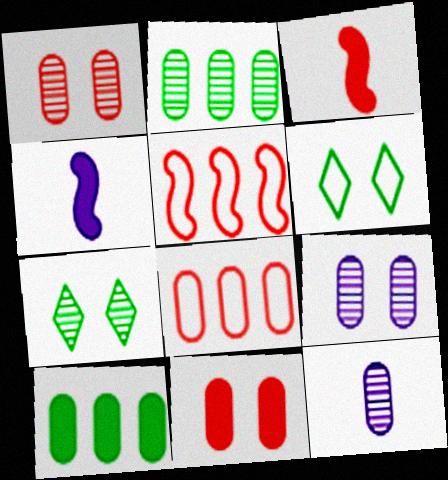[[1, 2, 12], 
[4, 7, 8]]